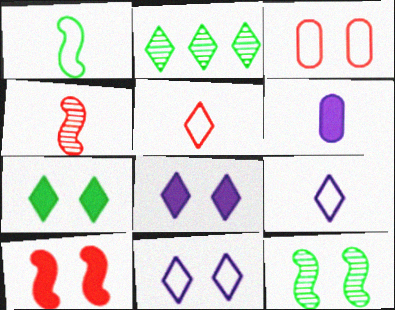[[2, 5, 8], 
[3, 8, 12]]